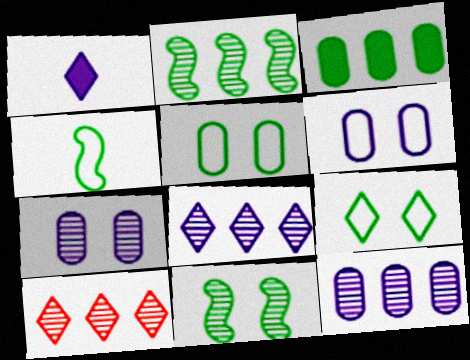[[1, 9, 10], 
[2, 10, 12]]